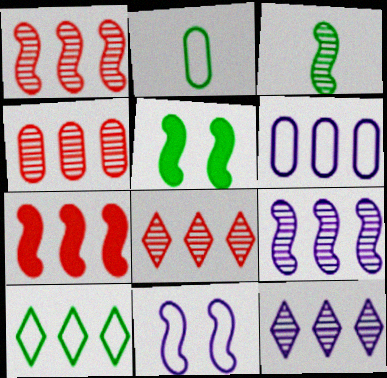[[1, 4, 8], 
[3, 7, 11]]